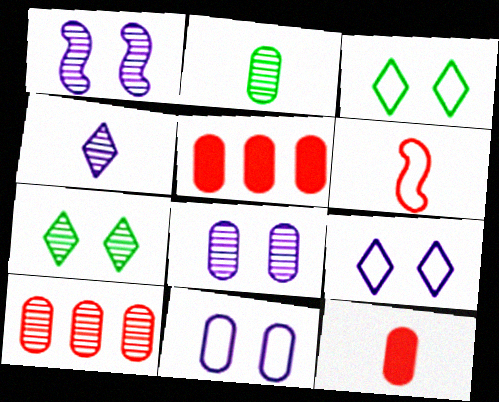[[2, 5, 11], 
[2, 8, 10]]